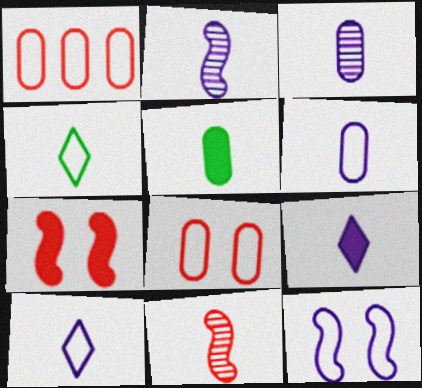[[1, 4, 12], 
[2, 6, 9], 
[5, 10, 11]]